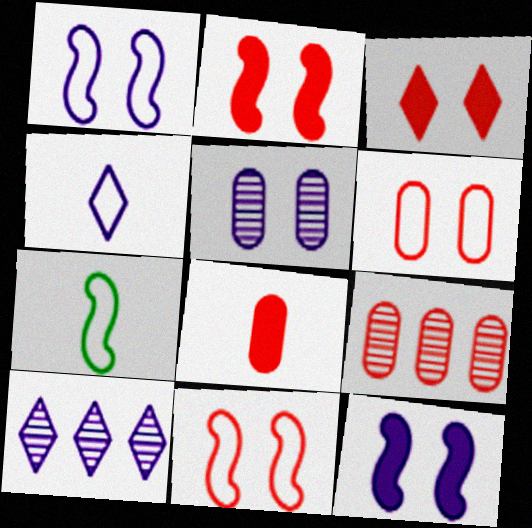[[6, 8, 9]]